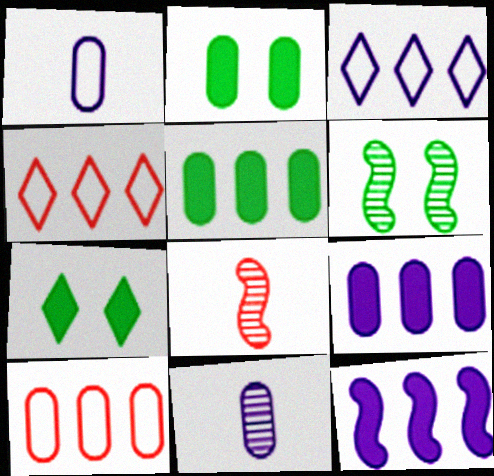[[2, 3, 8], 
[2, 10, 11]]